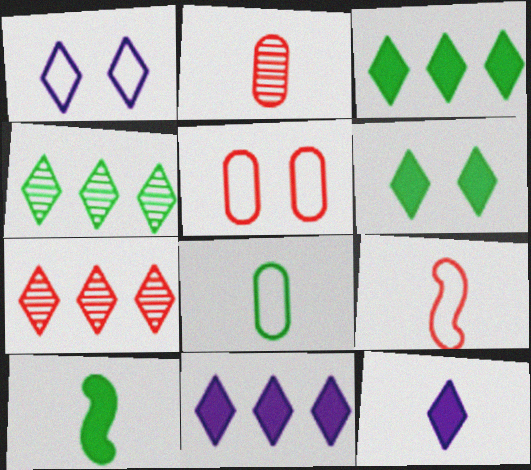[]